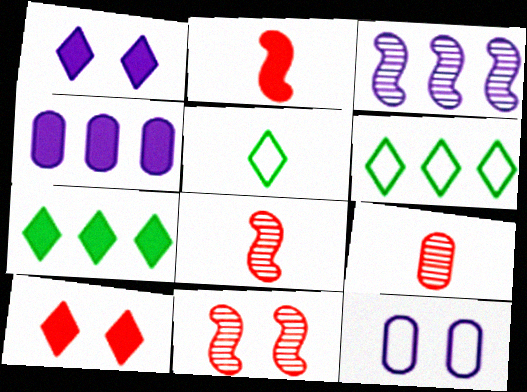[[4, 5, 11], 
[7, 8, 12]]